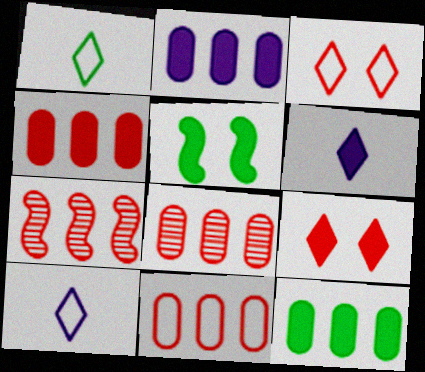[[2, 4, 12], 
[4, 5, 6], 
[4, 8, 11], 
[5, 8, 10]]